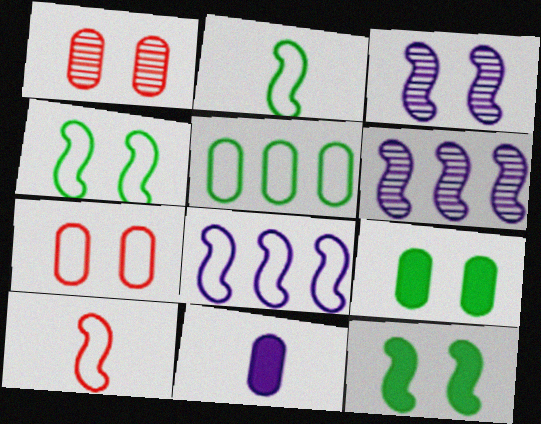[[1, 5, 11], 
[4, 8, 10], 
[6, 10, 12]]